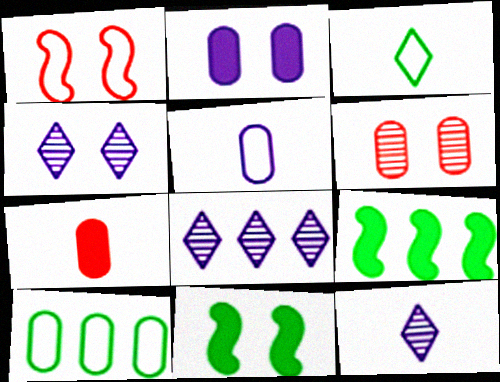[[4, 8, 12]]